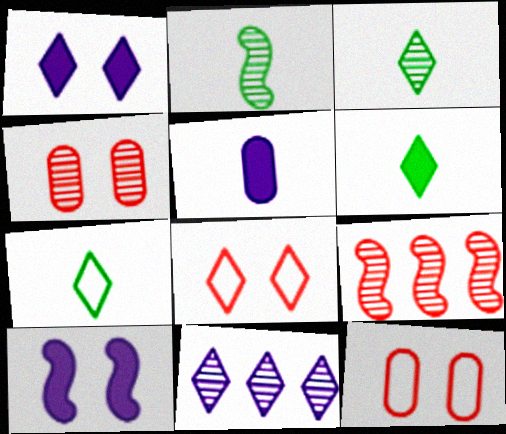[[2, 4, 11], 
[3, 6, 7], 
[6, 8, 11]]